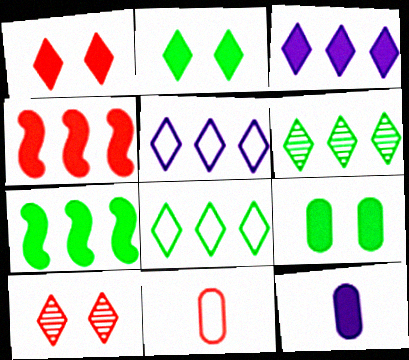[[1, 7, 12], 
[2, 4, 12], 
[4, 10, 11]]